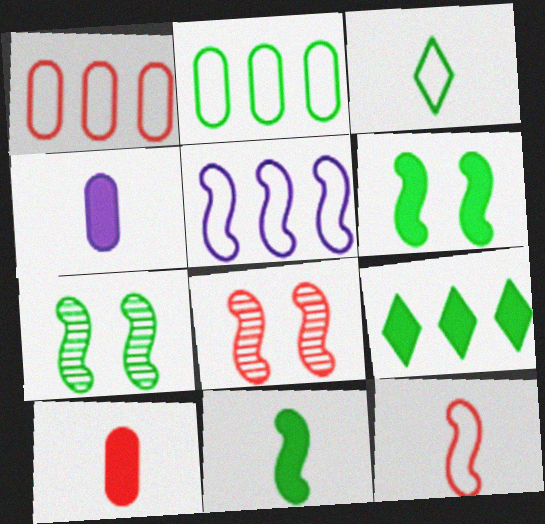[[5, 8, 11]]